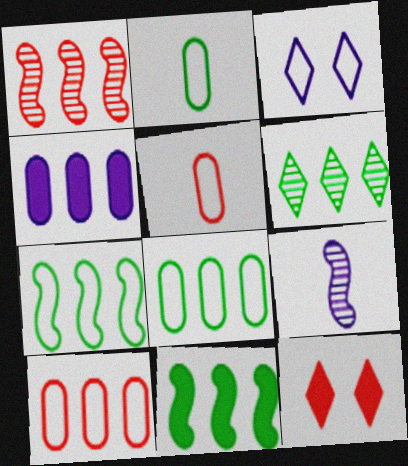[[1, 5, 12], 
[3, 4, 9], 
[3, 5, 7], 
[6, 8, 11], 
[8, 9, 12]]